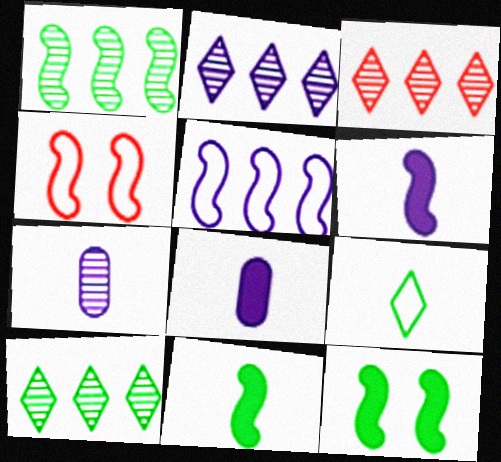[[1, 4, 6], 
[2, 3, 10], 
[4, 8, 10]]